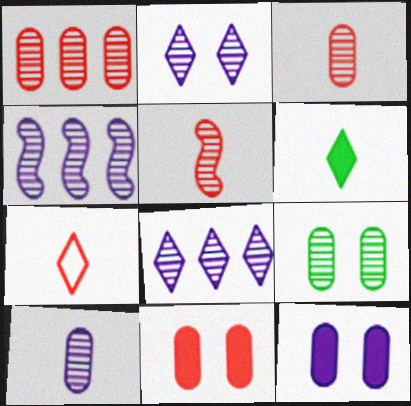[[1, 9, 10], 
[2, 4, 10], 
[5, 8, 9]]